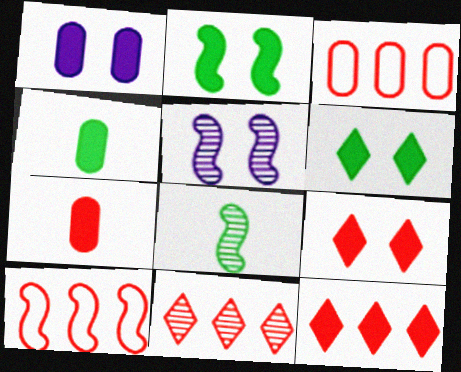[[1, 2, 9]]